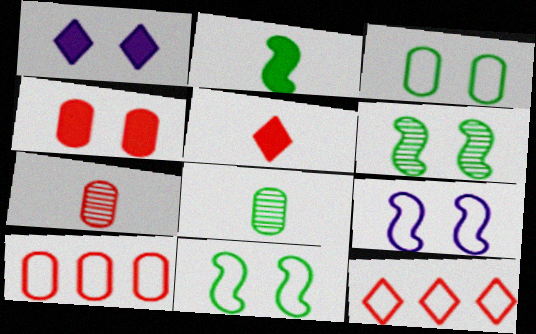[[4, 7, 10]]